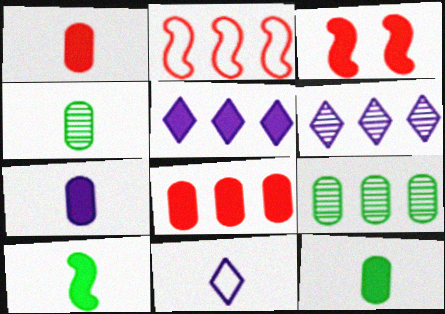[[1, 7, 12], 
[2, 5, 9], 
[3, 5, 12], 
[3, 9, 11]]